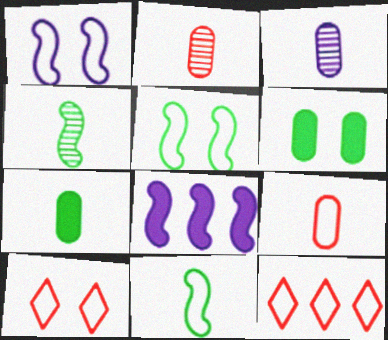[[3, 7, 9]]